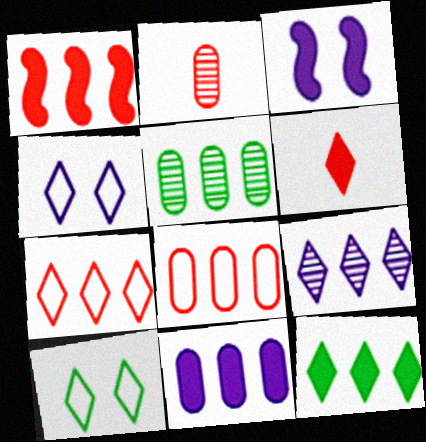[[1, 11, 12], 
[5, 8, 11], 
[6, 9, 10], 
[7, 9, 12]]